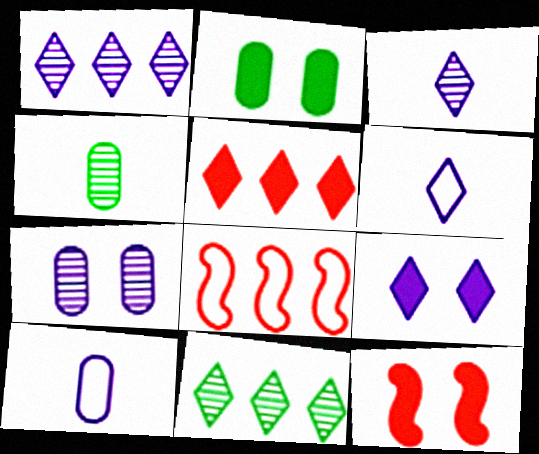[[1, 6, 9], 
[2, 3, 8], 
[2, 9, 12], 
[4, 8, 9], 
[10, 11, 12]]